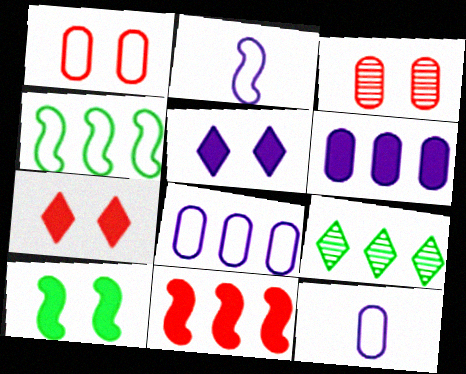[[8, 9, 11]]